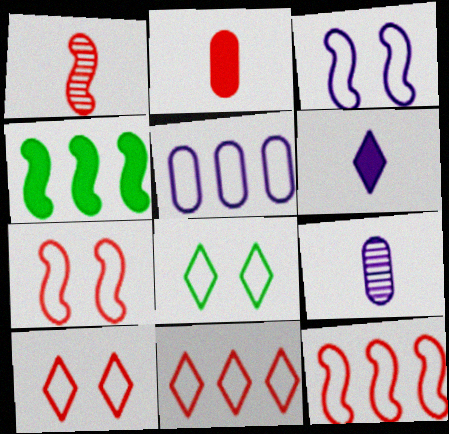[[1, 3, 4], 
[4, 9, 10]]